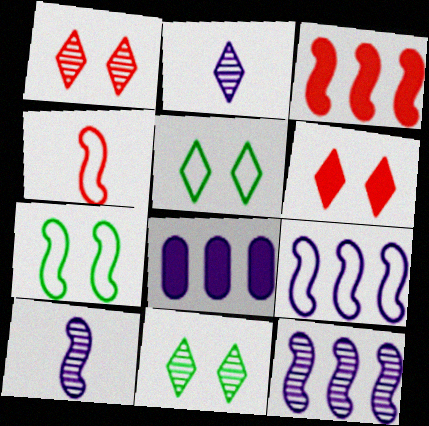[[3, 7, 10], 
[4, 7, 9], 
[4, 8, 11]]